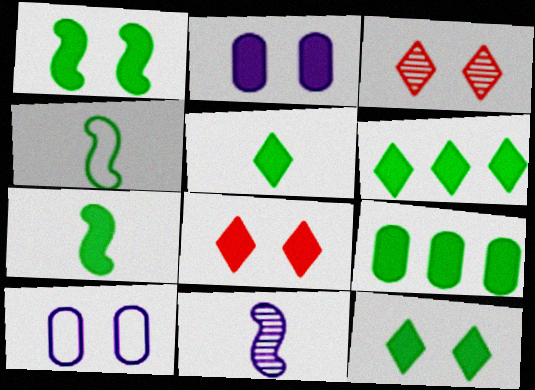[[1, 2, 8], 
[1, 3, 10], 
[1, 5, 9], 
[5, 6, 12], 
[7, 9, 12]]